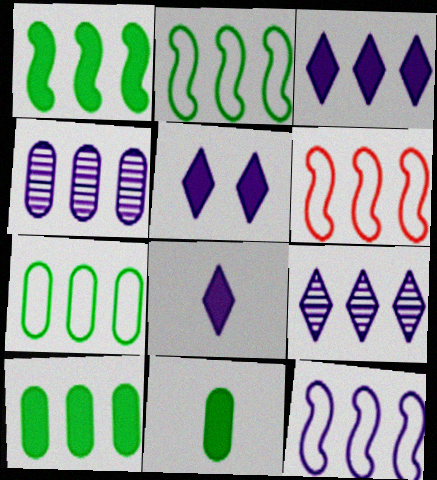[[2, 6, 12], 
[3, 4, 12], 
[3, 5, 8], 
[6, 9, 10]]